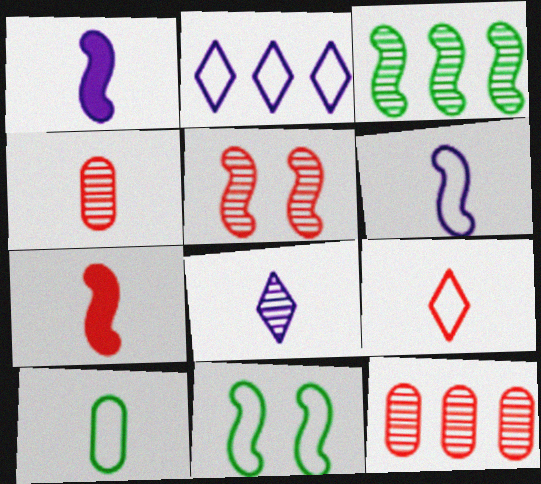[[4, 7, 9], 
[6, 9, 10], 
[7, 8, 10]]